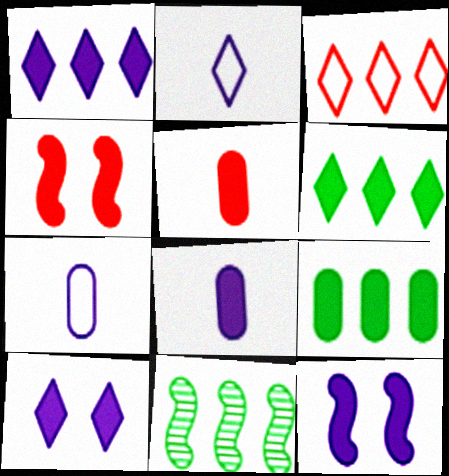[[1, 8, 12], 
[4, 6, 8], 
[5, 6, 12]]